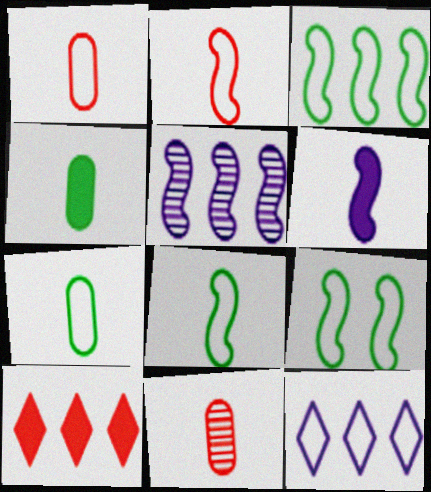[[1, 9, 12], 
[3, 8, 9]]